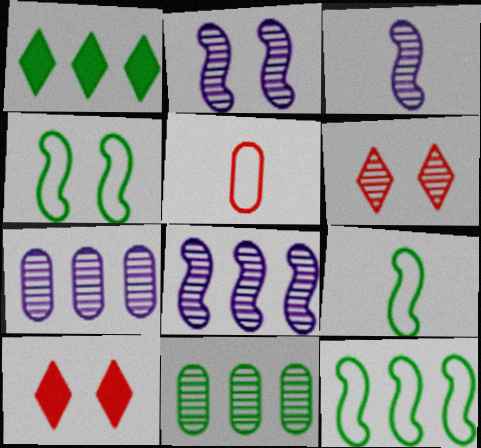[[1, 2, 5], 
[1, 11, 12], 
[2, 3, 8], 
[3, 6, 11], 
[4, 9, 12], 
[7, 9, 10]]